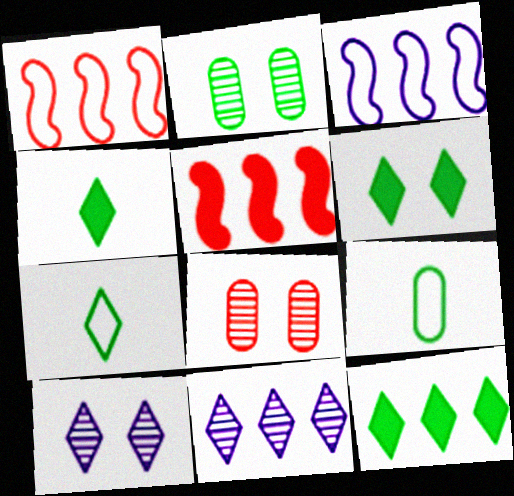[[3, 4, 8], 
[4, 6, 12], 
[5, 9, 10]]